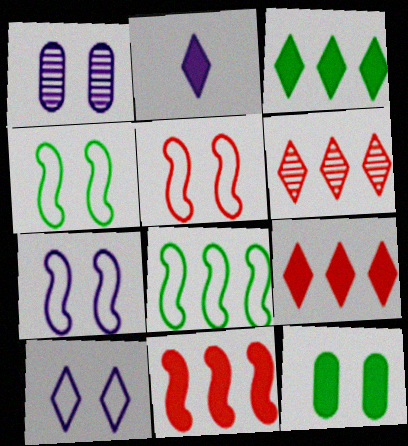[[2, 11, 12], 
[4, 5, 7]]